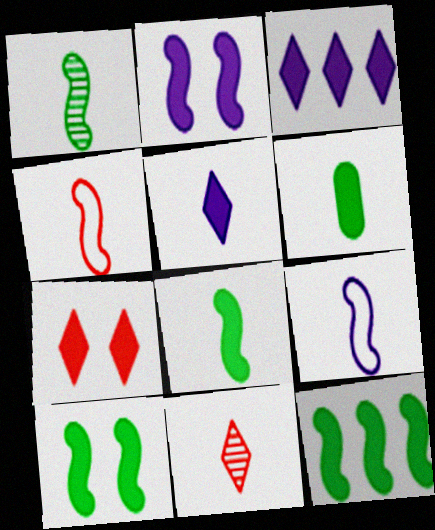[[6, 9, 11], 
[8, 10, 12]]